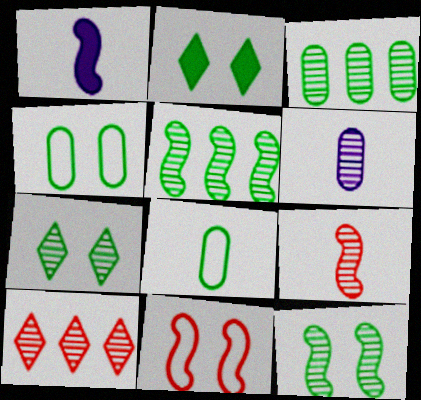[[1, 4, 10], 
[1, 5, 11], 
[2, 4, 12], 
[2, 5, 8], 
[6, 10, 12]]